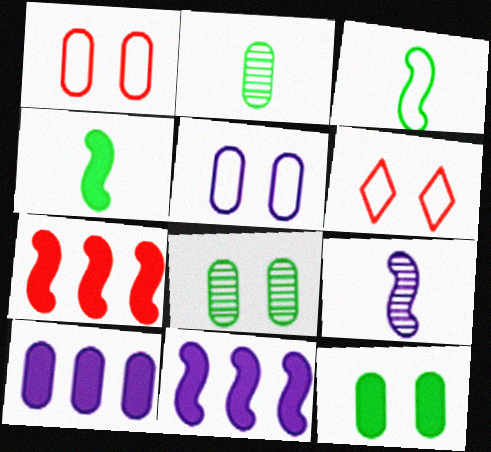[[1, 2, 10], 
[2, 6, 11]]